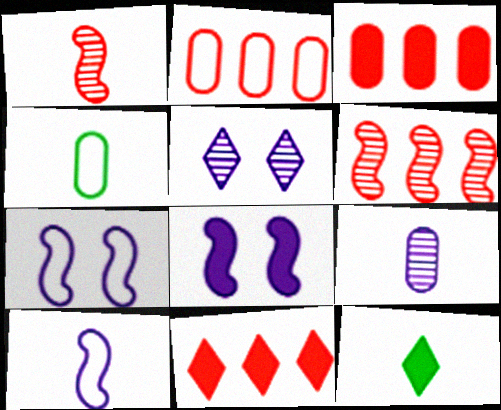[[2, 6, 11], 
[3, 8, 12]]